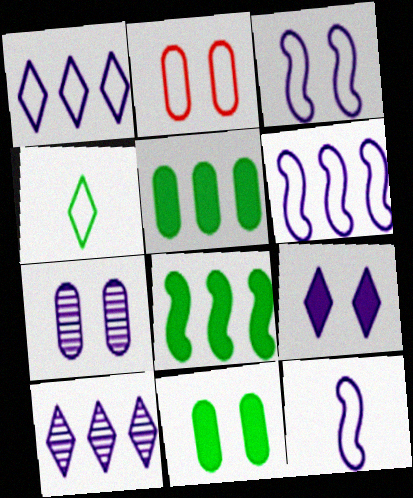[[2, 4, 6], 
[2, 7, 11], 
[3, 6, 12], 
[3, 7, 9]]